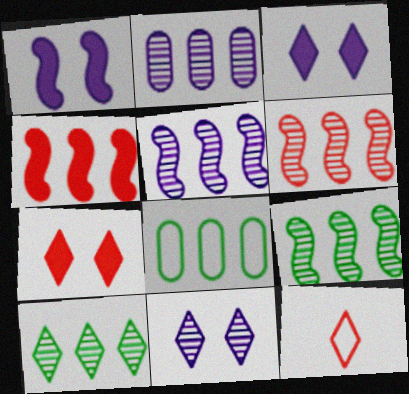[[2, 6, 10], 
[3, 10, 12], 
[5, 6, 9]]